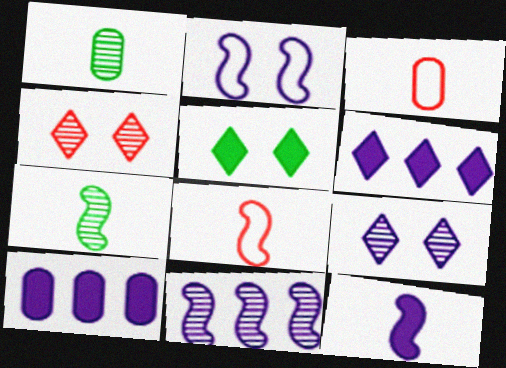[[1, 4, 11], 
[2, 11, 12], 
[3, 5, 11], 
[7, 8, 12]]